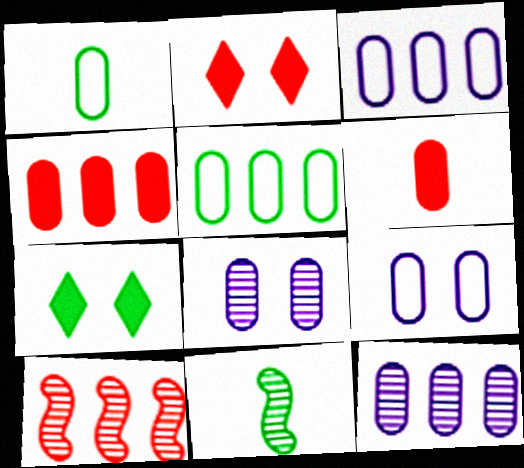[[1, 4, 8], 
[2, 3, 11], 
[4, 5, 12], 
[5, 6, 8], 
[5, 7, 11]]